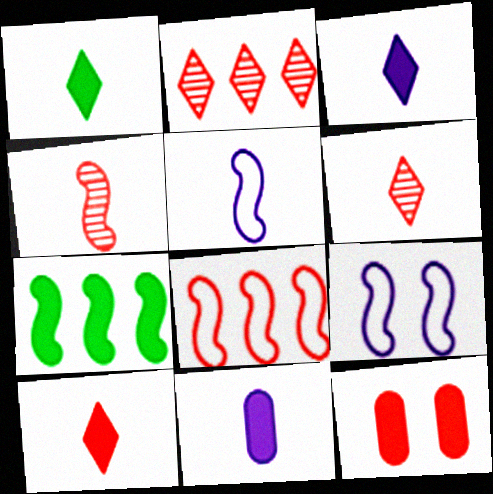[[1, 3, 10], 
[3, 7, 12], 
[4, 7, 9], 
[6, 8, 12]]